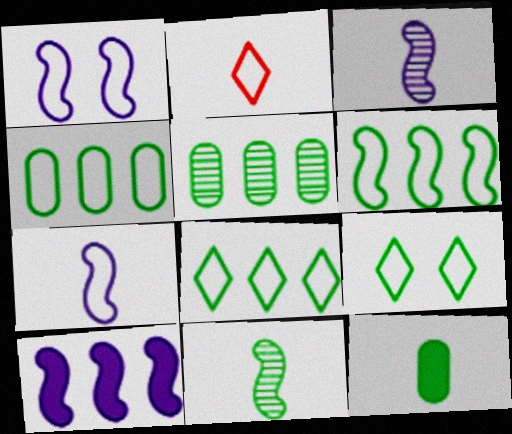[[1, 2, 4], 
[1, 3, 10], 
[2, 3, 12], 
[4, 6, 8]]